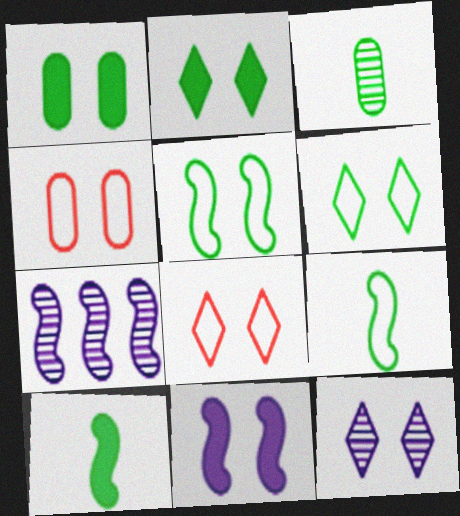[[2, 8, 12]]